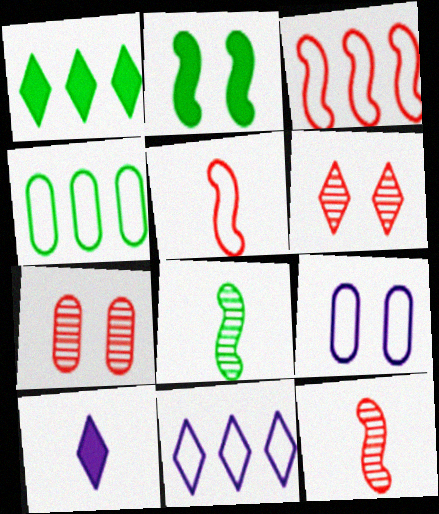[[1, 9, 12], 
[2, 6, 9], 
[3, 4, 11]]